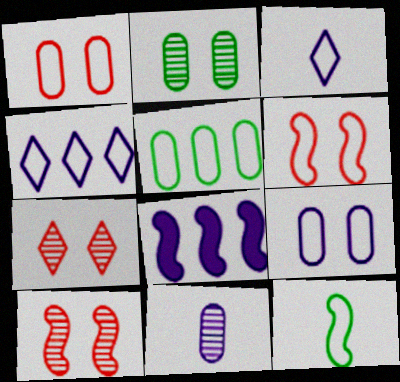[[1, 4, 12], 
[3, 5, 6], 
[8, 10, 12]]